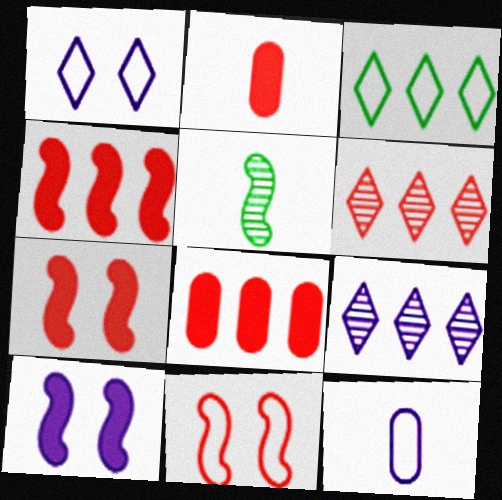[[1, 5, 8], 
[2, 6, 11], 
[3, 11, 12], 
[9, 10, 12]]